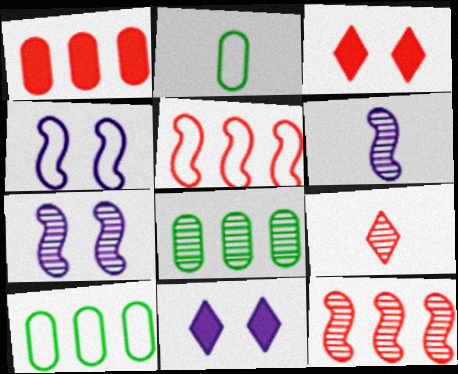[[2, 11, 12], 
[3, 6, 10], 
[7, 8, 9]]